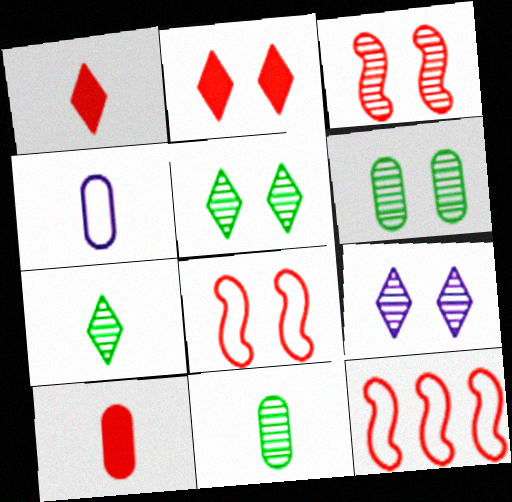[[3, 6, 9], 
[4, 10, 11]]